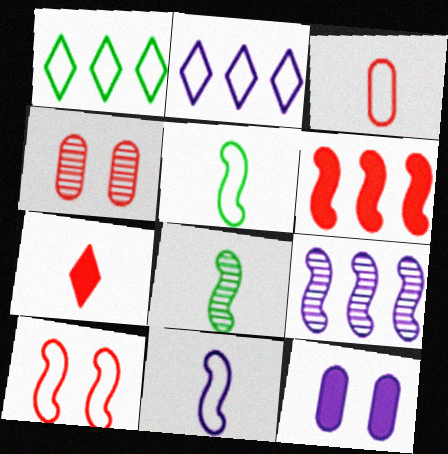[]